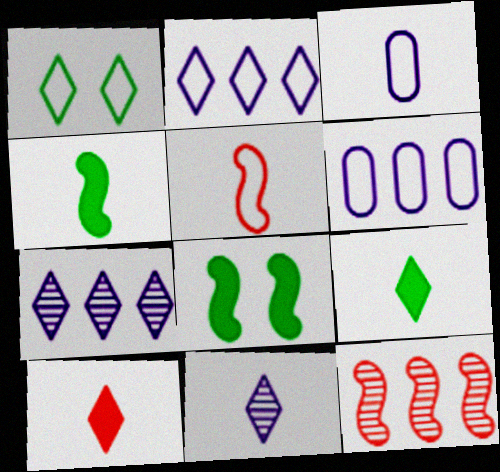[[1, 5, 6], 
[1, 7, 10]]